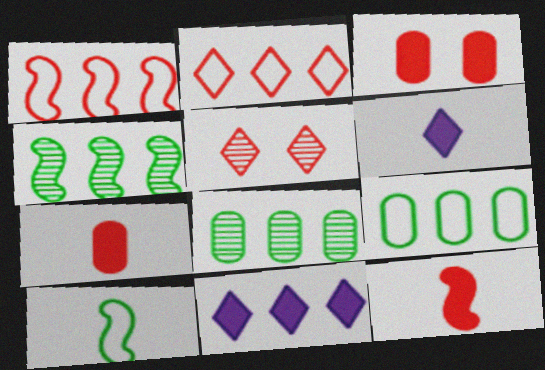[[1, 5, 7], 
[1, 8, 11]]